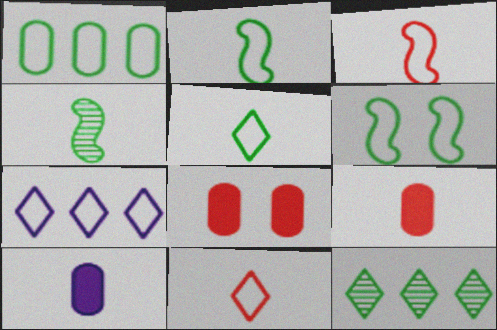[[1, 5, 6], 
[4, 7, 8], 
[4, 10, 11]]